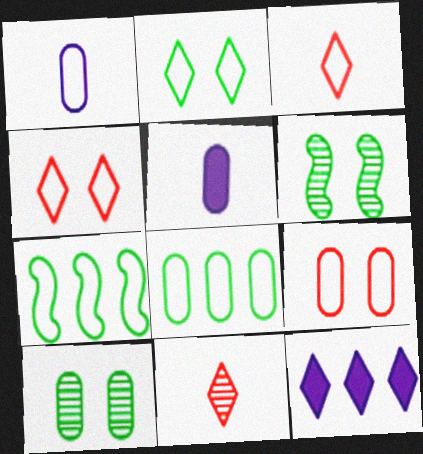[[1, 4, 7], 
[1, 8, 9], 
[2, 11, 12]]